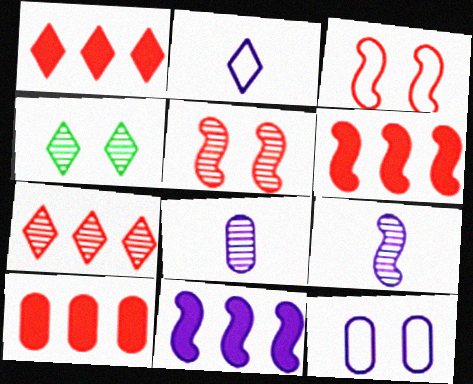[[1, 2, 4], 
[1, 6, 10]]